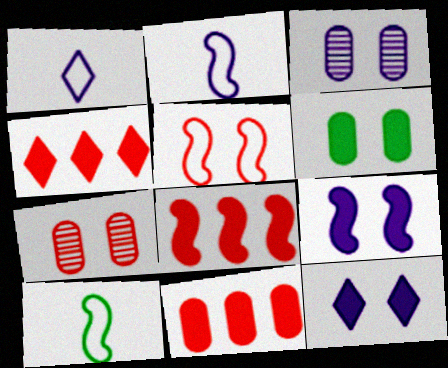[[3, 4, 10], 
[4, 8, 11]]